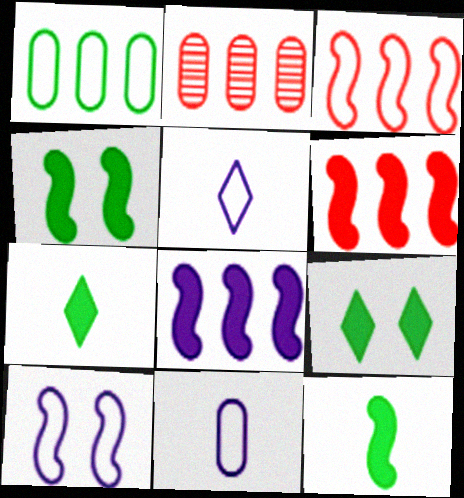[[2, 4, 5], 
[2, 7, 10]]